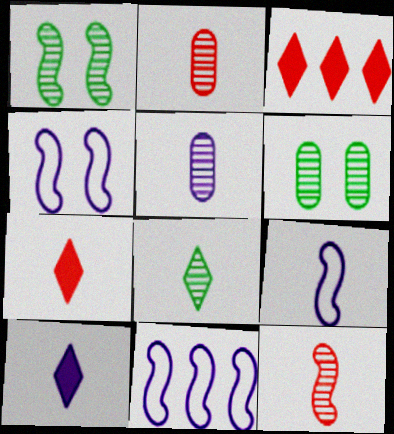[[3, 6, 9], 
[4, 9, 11], 
[5, 8, 12], 
[5, 9, 10], 
[6, 7, 11]]